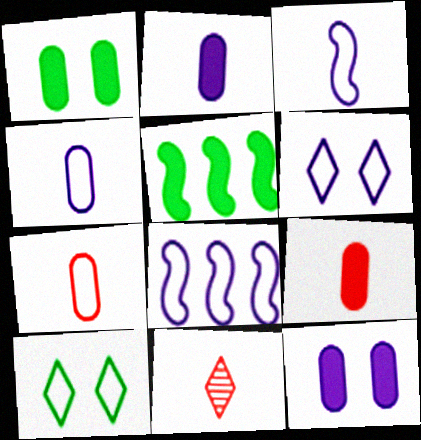[[1, 8, 11], 
[4, 6, 8], 
[7, 8, 10]]